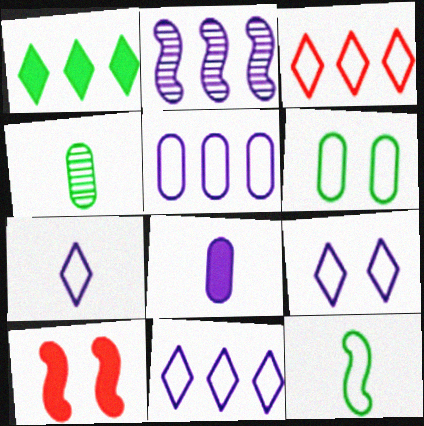[[1, 8, 10], 
[2, 8, 9], 
[2, 10, 12], 
[4, 10, 11], 
[7, 9, 11]]